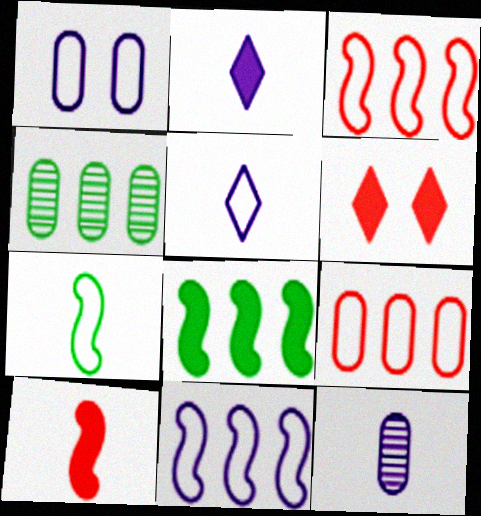[[1, 5, 11]]